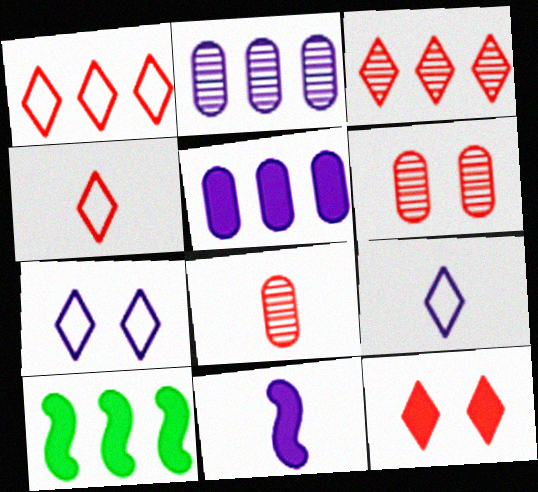[[1, 2, 10], 
[2, 7, 11], 
[3, 4, 12], 
[6, 9, 10], 
[7, 8, 10]]